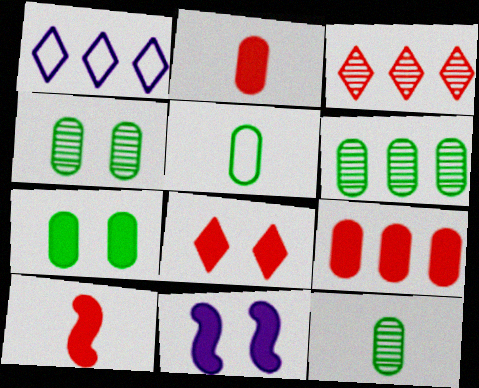[[1, 4, 10], 
[3, 5, 11], 
[4, 6, 12], 
[5, 6, 7], 
[7, 8, 11], 
[8, 9, 10]]